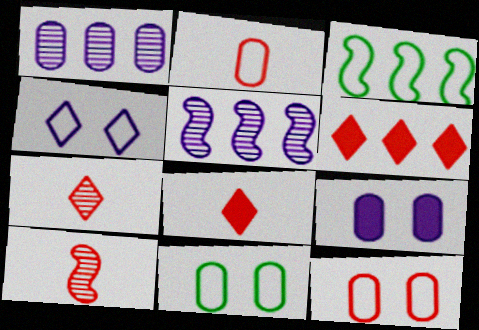[[1, 3, 6], 
[2, 3, 4], 
[2, 8, 10], 
[3, 7, 9], 
[5, 8, 11], 
[6, 10, 12]]